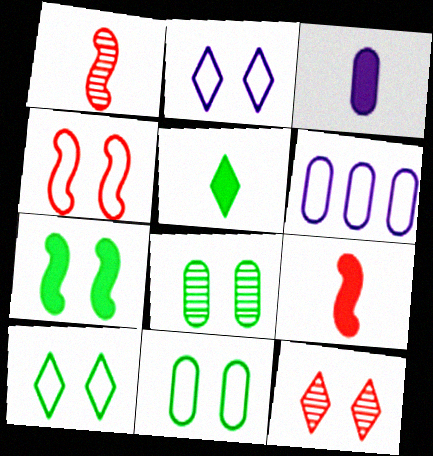[[2, 4, 11], 
[3, 5, 9], 
[7, 8, 10]]